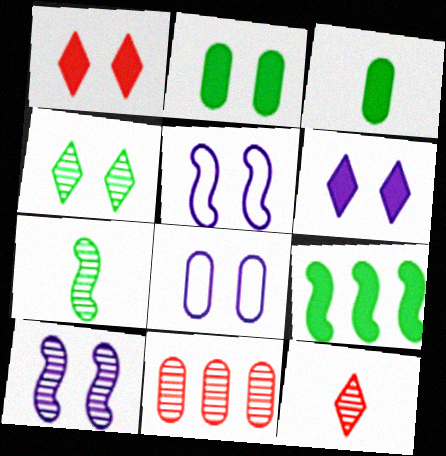[[3, 8, 11], 
[6, 8, 10], 
[8, 9, 12]]